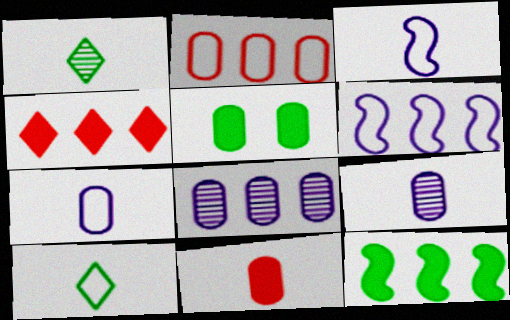[[1, 3, 11], 
[2, 5, 9]]